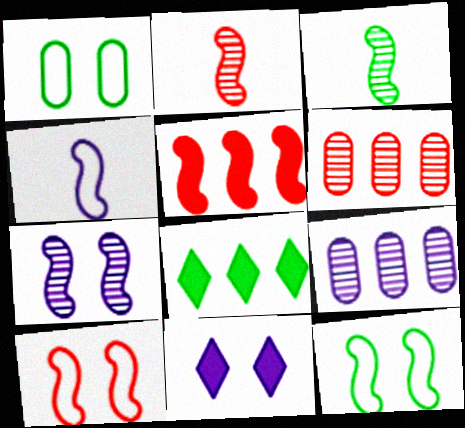[[1, 3, 8], 
[2, 5, 10], 
[4, 9, 11]]